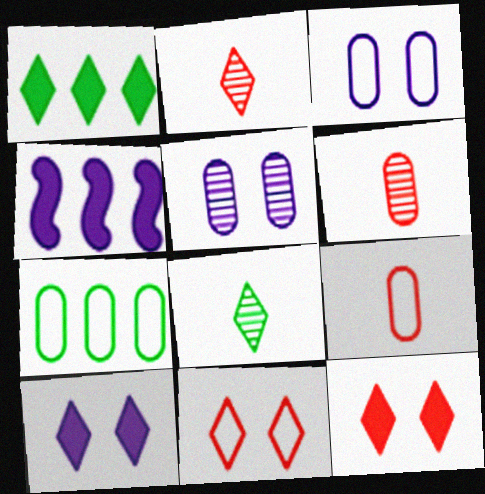[[3, 7, 9]]